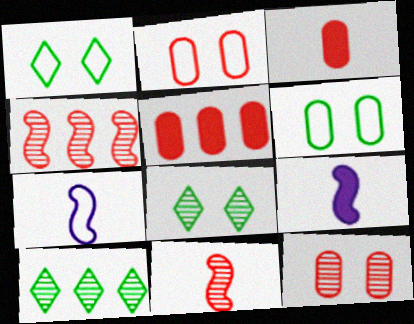[[2, 9, 10], 
[5, 7, 8]]